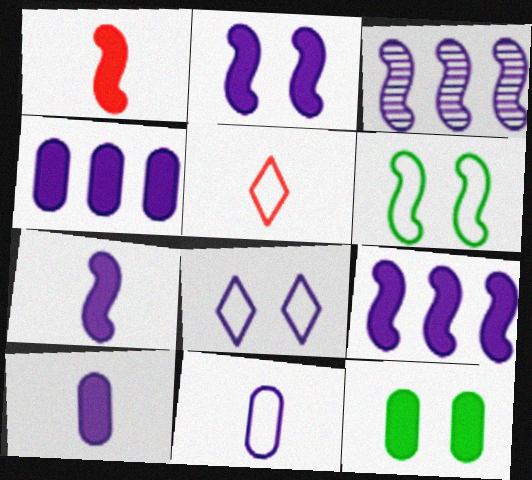[[1, 3, 6], 
[2, 7, 9], 
[3, 5, 12], 
[3, 8, 10]]